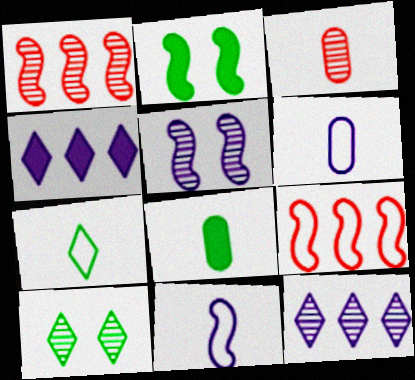[[1, 2, 11], 
[3, 6, 8], 
[4, 5, 6]]